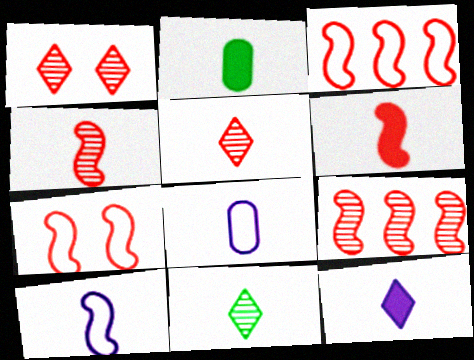[[2, 5, 10], 
[2, 6, 12], 
[6, 7, 9], 
[6, 8, 11]]